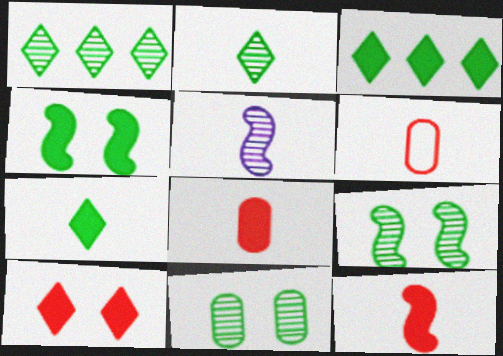[[5, 6, 7]]